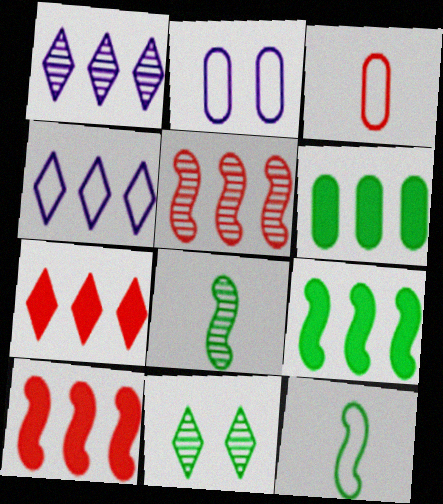[[2, 7, 8], 
[4, 5, 6], 
[6, 11, 12]]